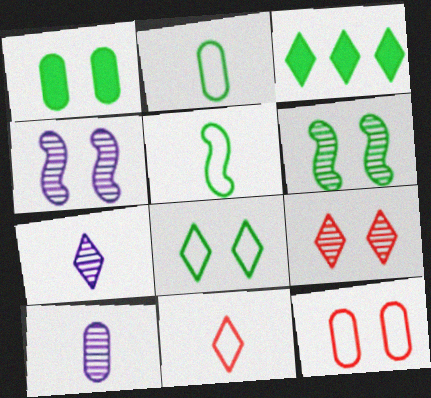[[1, 6, 8], 
[2, 3, 6]]